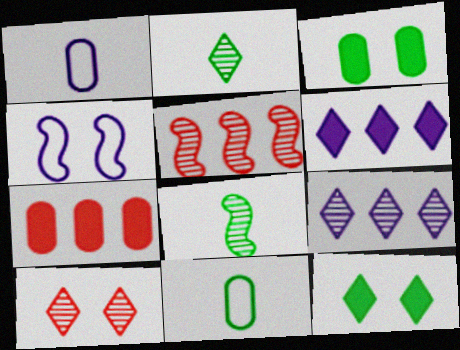[[1, 5, 12], 
[2, 4, 7], 
[2, 9, 10], 
[3, 4, 10]]